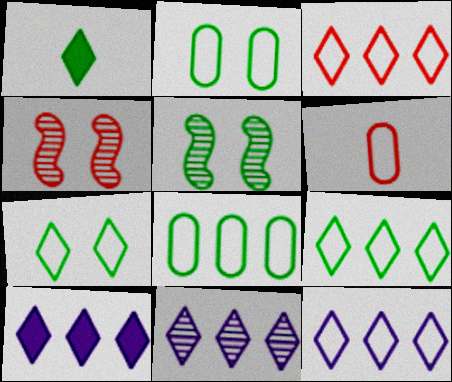[[1, 5, 8], 
[3, 9, 12], 
[5, 6, 10], 
[10, 11, 12]]